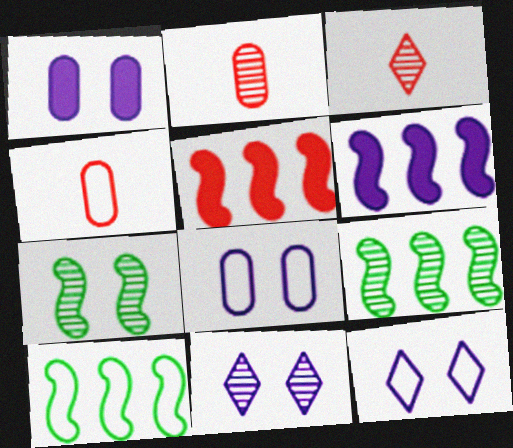[[1, 3, 10], 
[2, 9, 11], 
[4, 10, 12]]